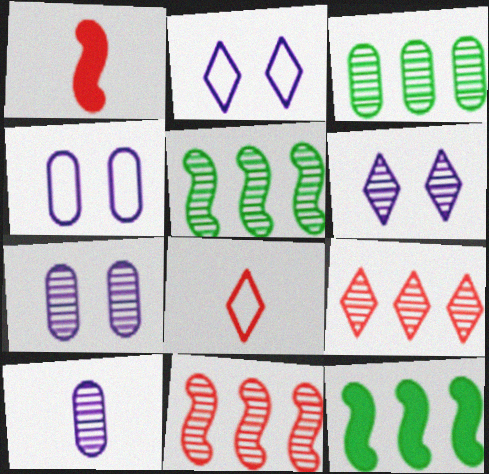[[1, 2, 3], 
[7, 8, 12]]